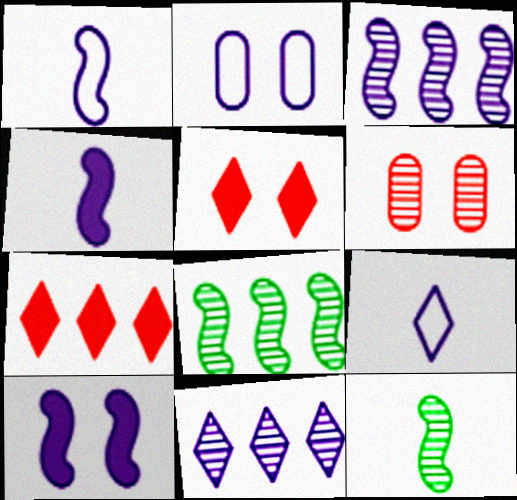[[1, 3, 10], 
[2, 4, 11], 
[2, 7, 12], 
[6, 11, 12]]